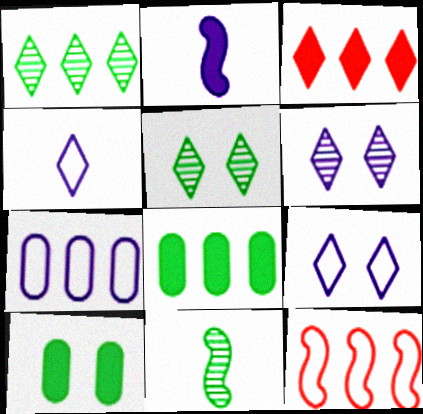[[2, 3, 10], 
[2, 6, 7], 
[3, 4, 5]]